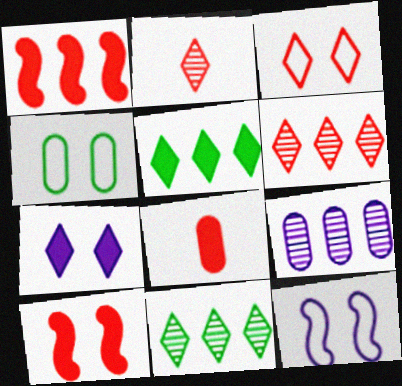[[3, 4, 12], 
[4, 8, 9], 
[8, 11, 12]]